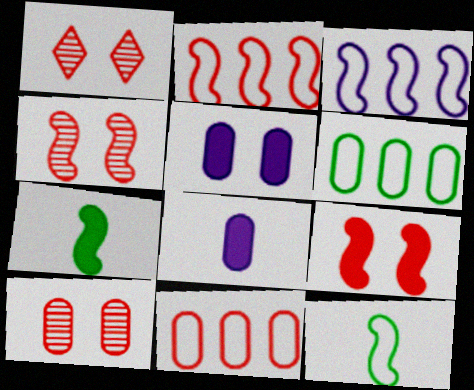[[1, 4, 10], 
[3, 4, 7], 
[6, 8, 10]]